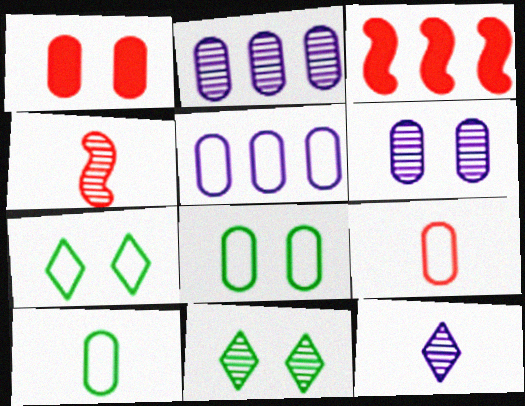[[1, 2, 10], 
[1, 6, 8], 
[2, 4, 11], 
[3, 8, 12], 
[5, 8, 9]]